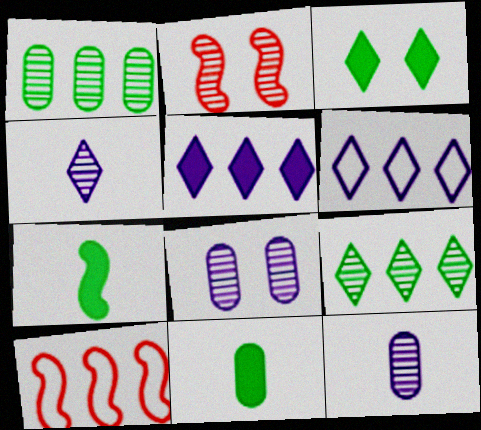[[1, 2, 4], 
[1, 5, 10], 
[2, 6, 11], 
[2, 9, 12], 
[3, 10, 12]]